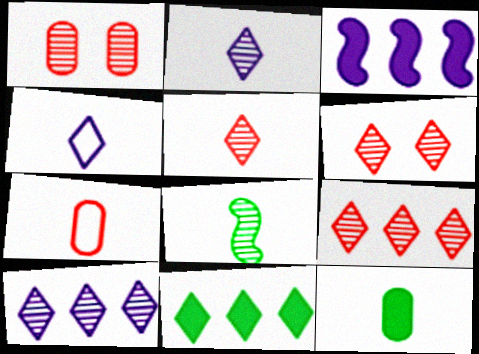[[1, 8, 10], 
[4, 6, 11], 
[5, 6, 9]]